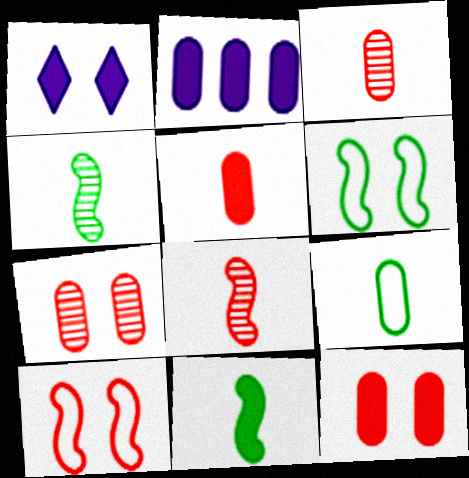[[1, 6, 7], 
[2, 7, 9]]